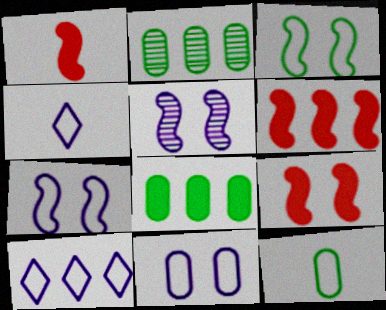[[1, 6, 9], 
[2, 4, 9], 
[2, 6, 10], 
[3, 5, 9]]